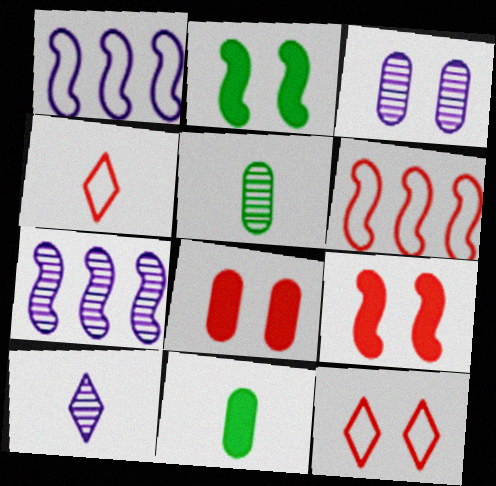[[2, 3, 12], 
[3, 7, 10], 
[7, 11, 12]]